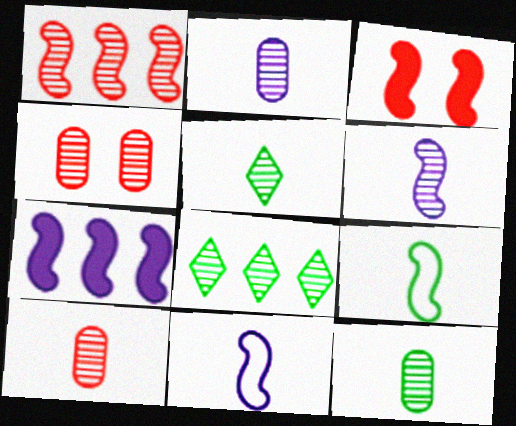[[2, 10, 12], 
[4, 6, 8], 
[5, 6, 10]]